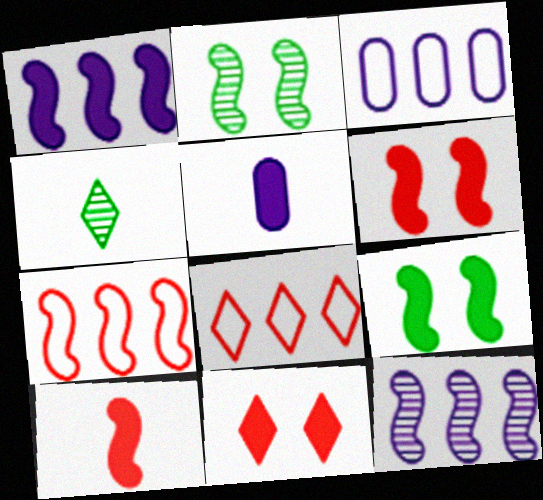[[1, 9, 10], 
[2, 5, 8], 
[3, 4, 6]]